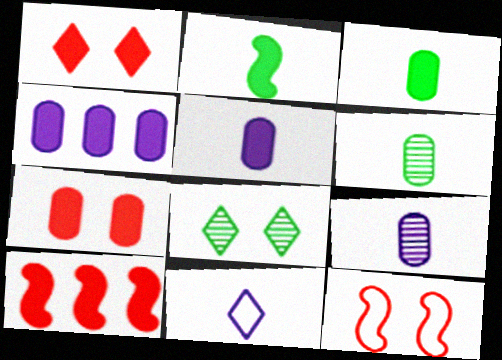[[1, 2, 4], 
[3, 4, 7]]